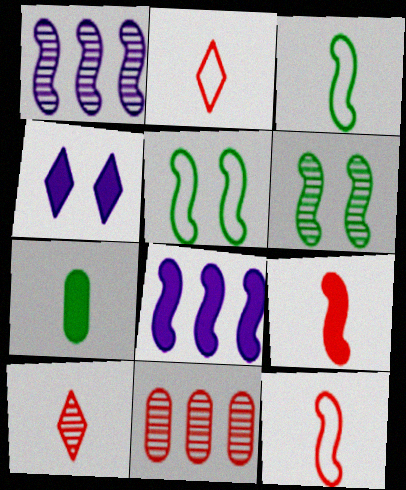[[1, 5, 9], 
[3, 4, 11], 
[6, 8, 12]]